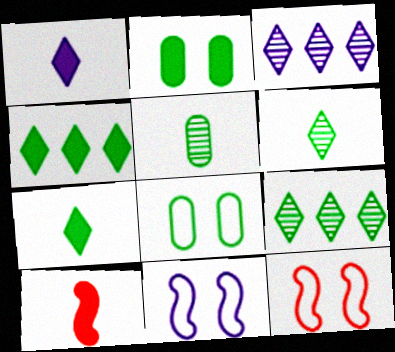[[3, 8, 10]]